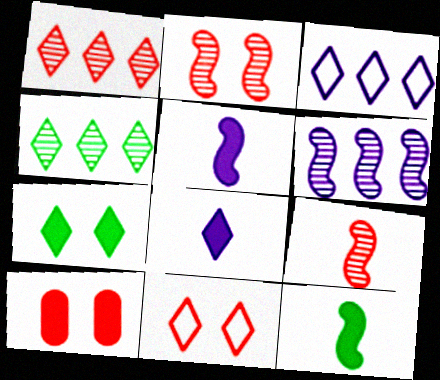[[2, 10, 11], 
[4, 8, 11]]